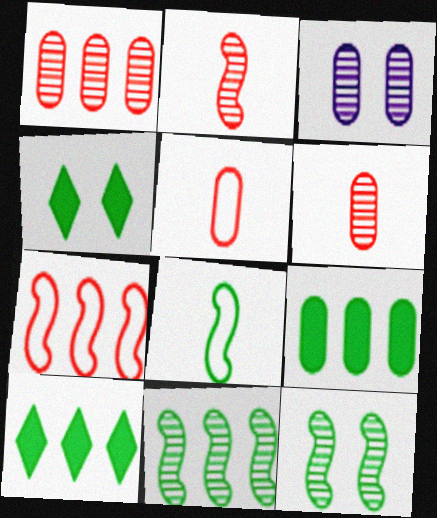[[3, 5, 9]]